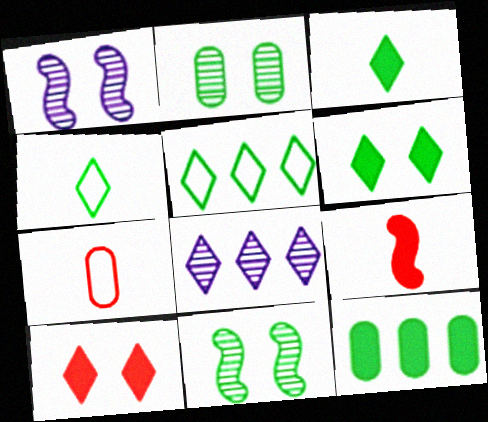[[4, 8, 10], 
[4, 11, 12]]